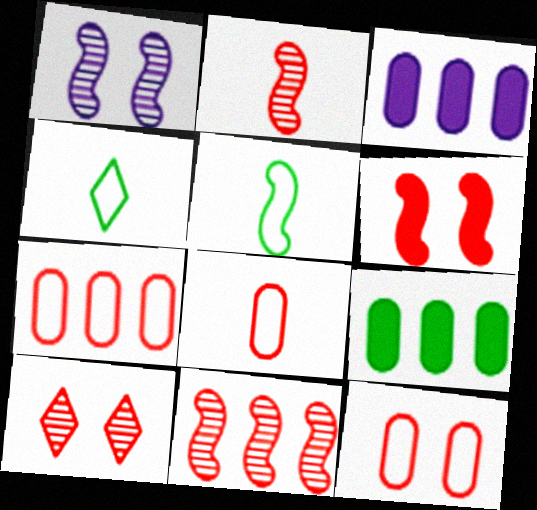[[3, 5, 10], 
[6, 10, 12], 
[7, 8, 12]]